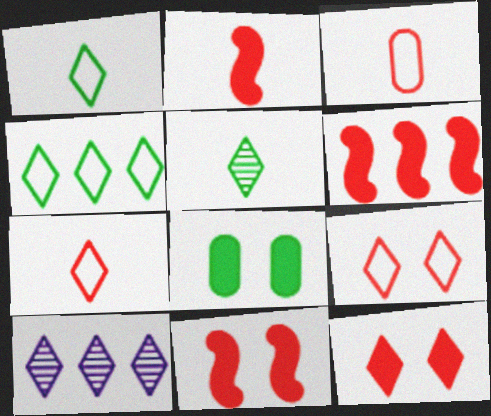[[1, 10, 12], 
[2, 6, 11]]